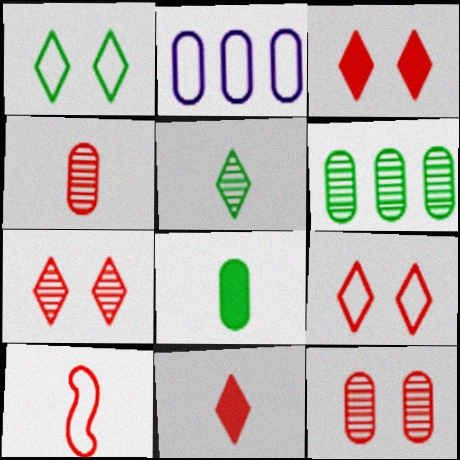[[1, 2, 10], 
[2, 8, 12], 
[3, 7, 9], 
[4, 10, 11]]